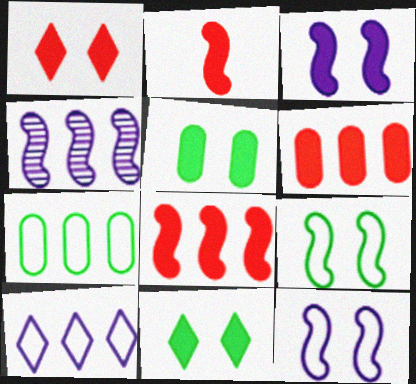[[1, 2, 6], 
[1, 3, 5], 
[2, 4, 9]]